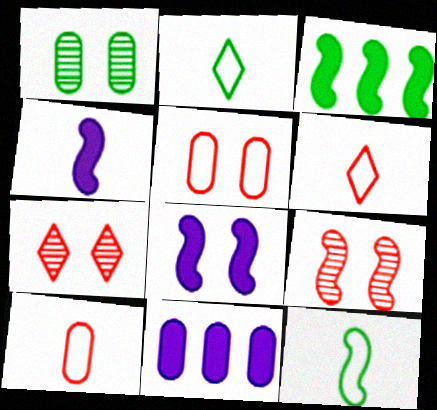[[1, 2, 3], 
[1, 10, 11], 
[2, 9, 11], 
[7, 11, 12]]